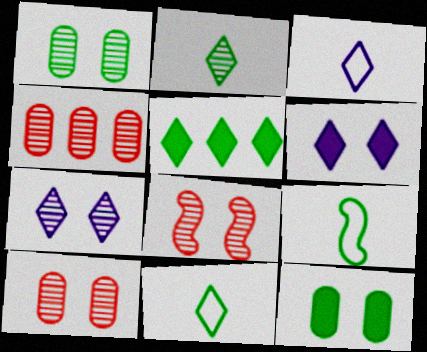[[1, 5, 9], 
[1, 7, 8], 
[4, 6, 9]]